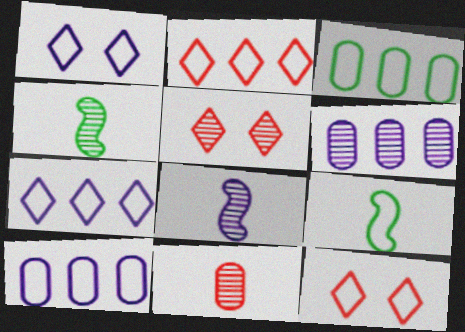[[4, 5, 6], 
[9, 10, 12]]